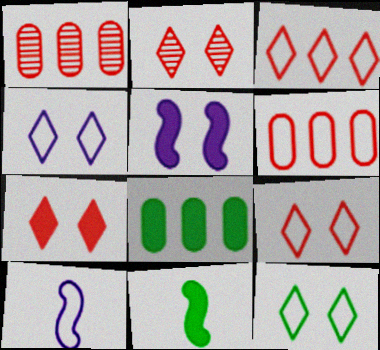[[1, 4, 11], 
[2, 7, 9], 
[2, 8, 10], 
[4, 9, 12], 
[6, 10, 12]]